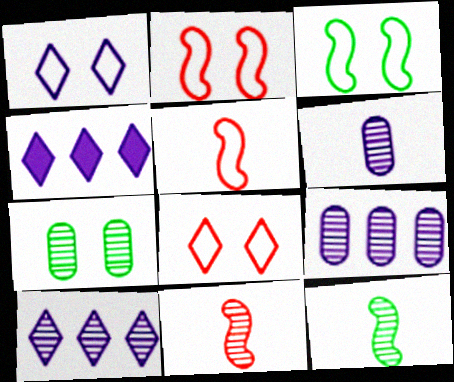[[4, 5, 7], 
[7, 10, 11]]